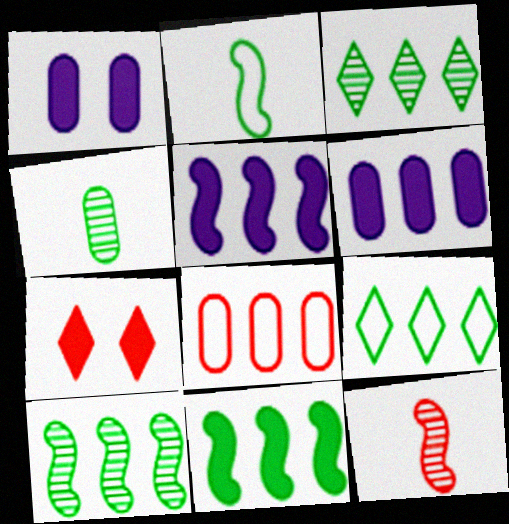[[1, 4, 8], 
[1, 9, 12], 
[3, 5, 8], 
[7, 8, 12]]